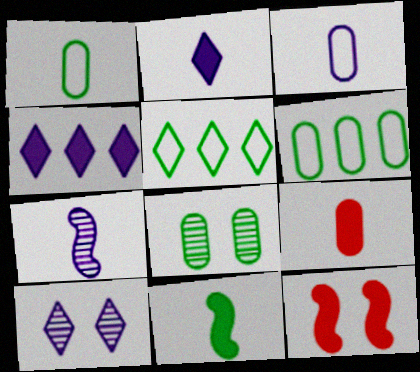[[2, 3, 7], 
[2, 9, 11], 
[5, 8, 11]]